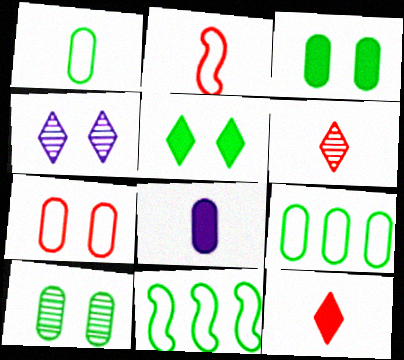[]